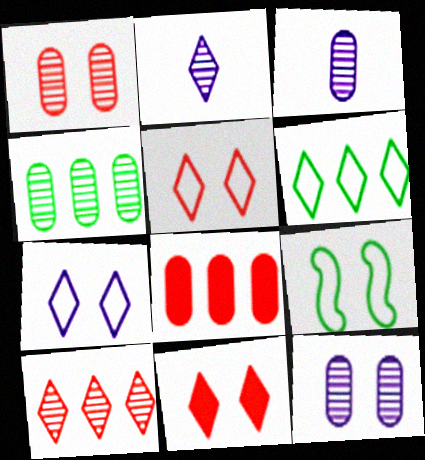[[1, 3, 4], 
[2, 6, 11], 
[2, 8, 9], 
[9, 11, 12]]